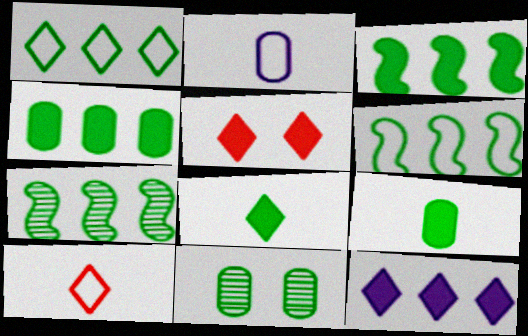[[1, 4, 7], 
[2, 5, 7], 
[3, 6, 7], 
[5, 8, 12], 
[6, 8, 11]]